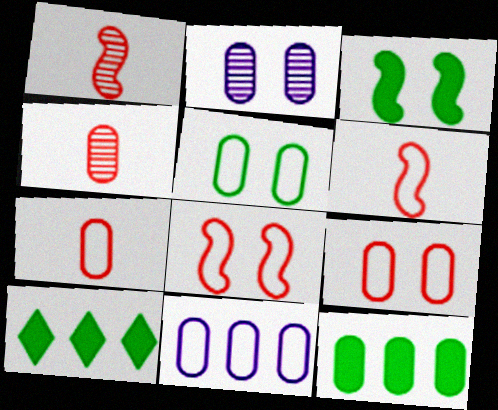[[2, 6, 10], 
[2, 7, 12], 
[5, 7, 11]]